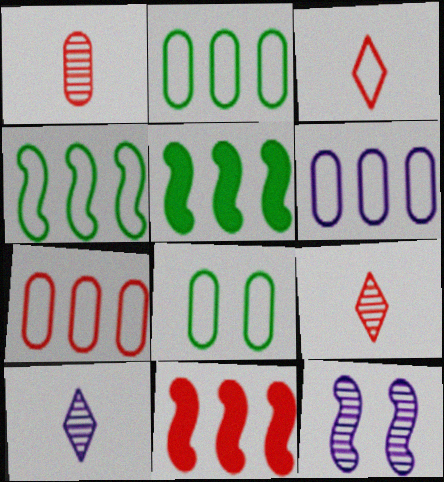[[2, 6, 7], 
[8, 10, 11]]